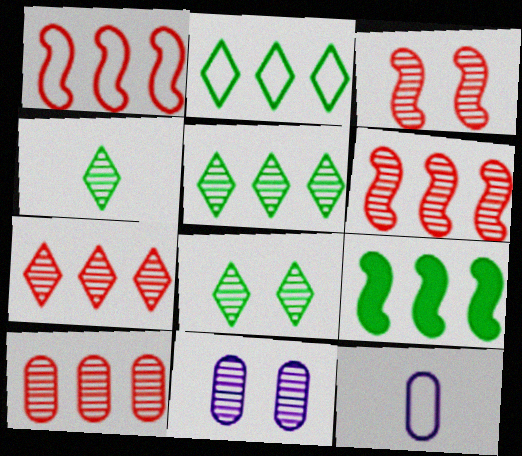[[3, 8, 11], 
[4, 5, 8], 
[4, 6, 11], 
[6, 7, 10]]